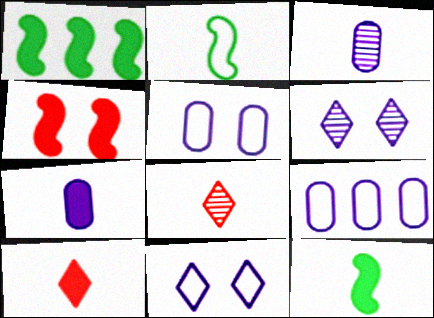[[1, 5, 8], 
[2, 3, 10], 
[2, 7, 8], 
[7, 10, 12]]